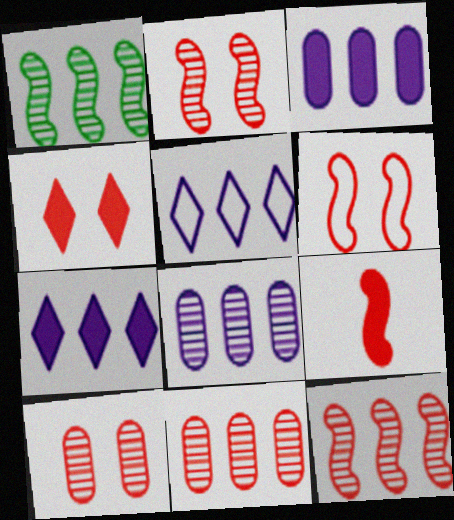[[4, 6, 10], 
[6, 9, 12]]